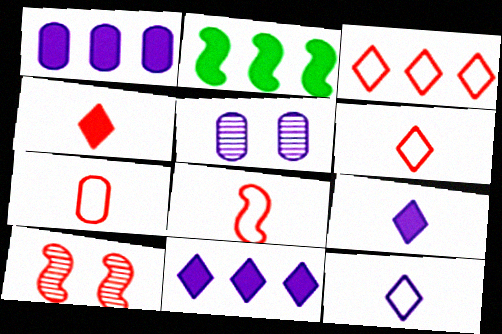[[2, 5, 6], 
[6, 7, 8]]